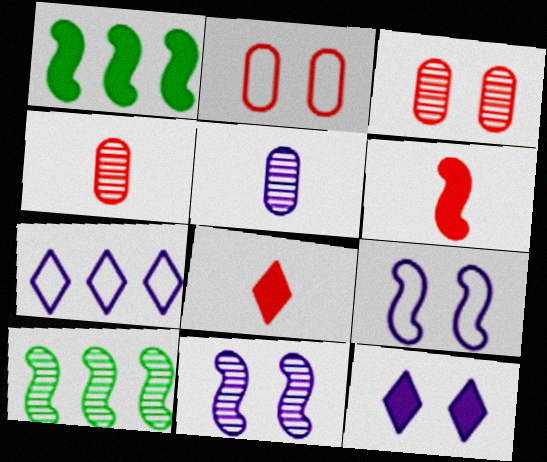[[6, 9, 10]]